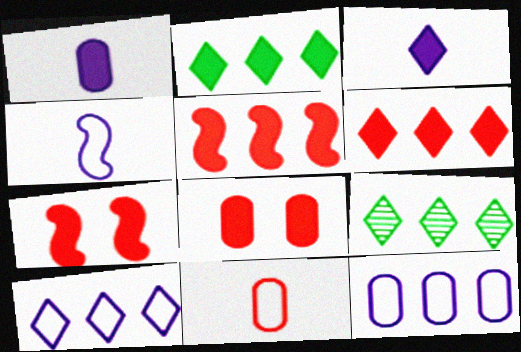[[1, 2, 7], 
[4, 8, 9], 
[5, 9, 12], 
[6, 9, 10]]